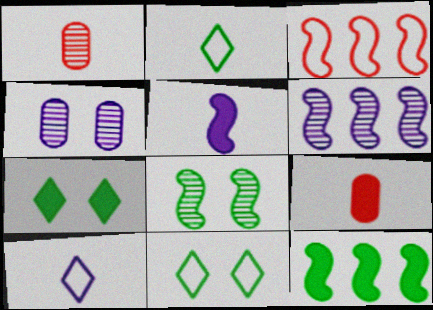[[1, 2, 5], 
[3, 5, 8], 
[3, 6, 12], 
[6, 9, 11]]